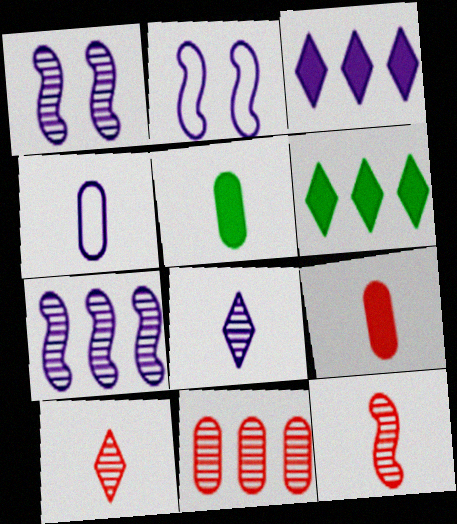[[1, 3, 4]]